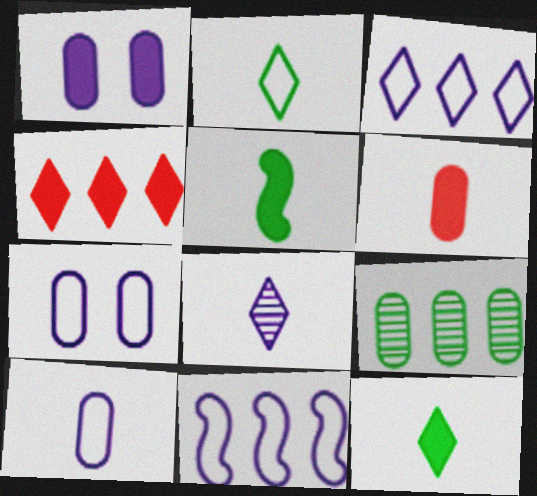[[1, 4, 5], 
[1, 8, 11], 
[4, 9, 11], 
[6, 7, 9]]